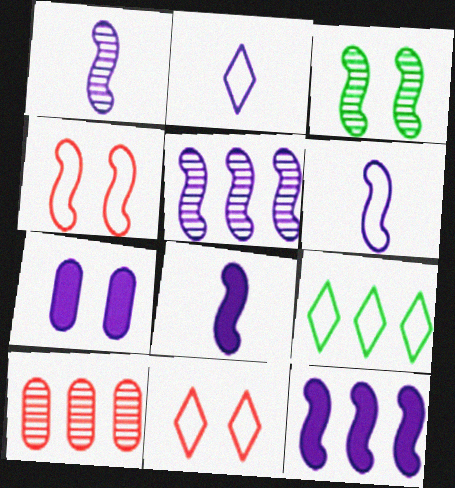[[1, 6, 8], 
[2, 5, 7], 
[2, 9, 11], 
[3, 7, 11], 
[9, 10, 12]]